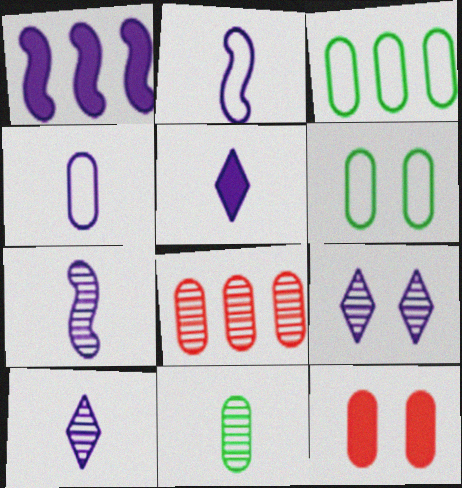[[1, 4, 9], 
[4, 5, 7]]